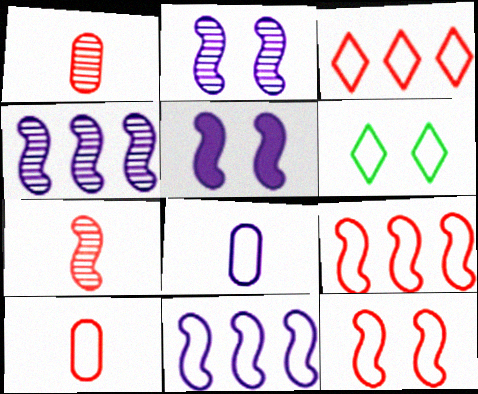[[3, 10, 12], 
[6, 8, 9], 
[6, 10, 11]]